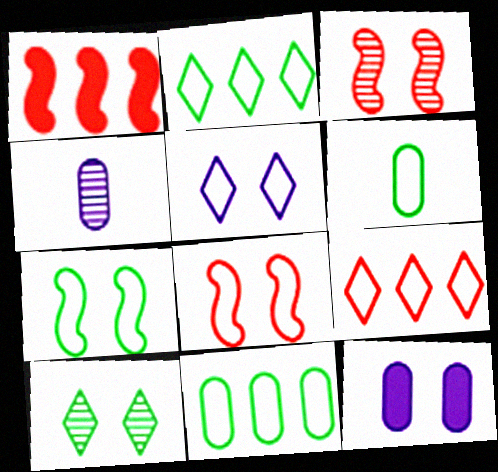[[2, 6, 7], 
[8, 10, 12]]